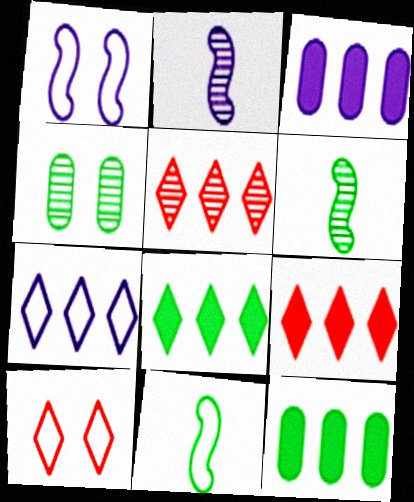[[2, 4, 5], 
[2, 10, 12], 
[3, 6, 10], 
[4, 8, 11], 
[5, 7, 8]]